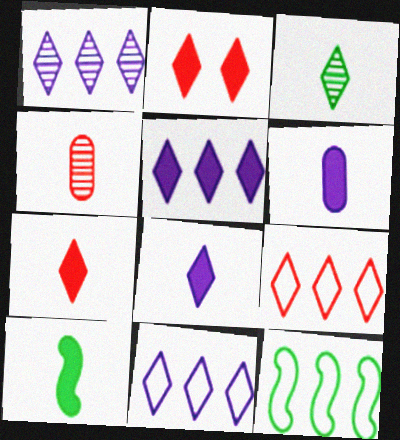[[1, 5, 11], 
[2, 3, 11], 
[6, 7, 10]]